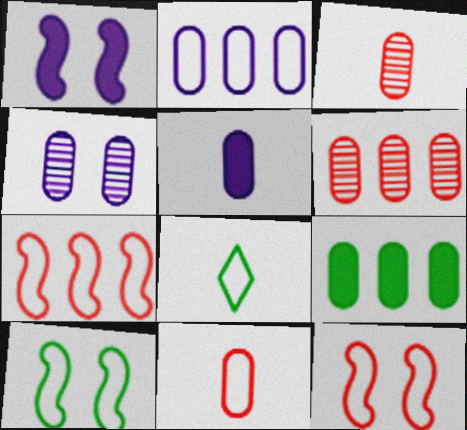[[1, 6, 8], 
[2, 4, 5], 
[2, 6, 9], 
[2, 8, 12], 
[4, 9, 11]]